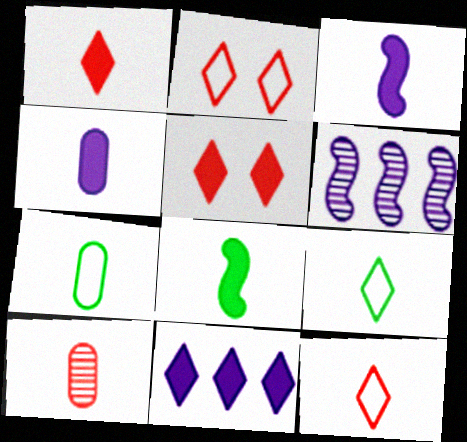[[1, 4, 8], 
[3, 9, 10], 
[4, 7, 10], 
[5, 6, 7]]